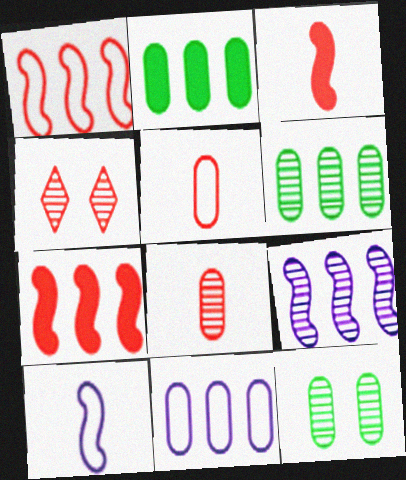[[2, 4, 10], 
[4, 5, 7]]